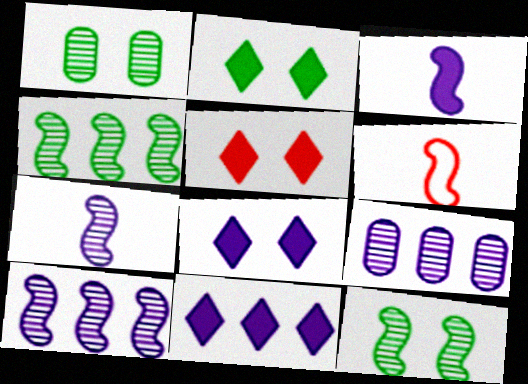[[1, 6, 11], 
[2, 5, 8], 
[2, 6, 9]]